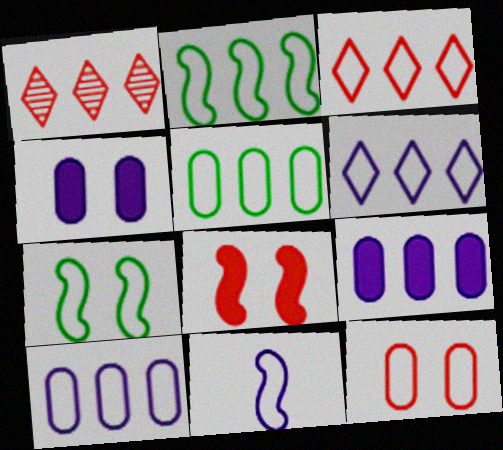[[1, 2, 9], 
[2, 3, 10]]